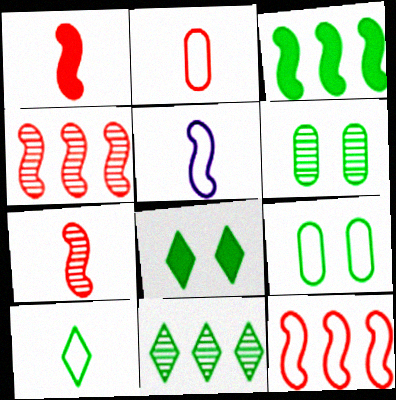[[2, 5, 10], 
[3, 6, 10], 
[8, 10, 11]]